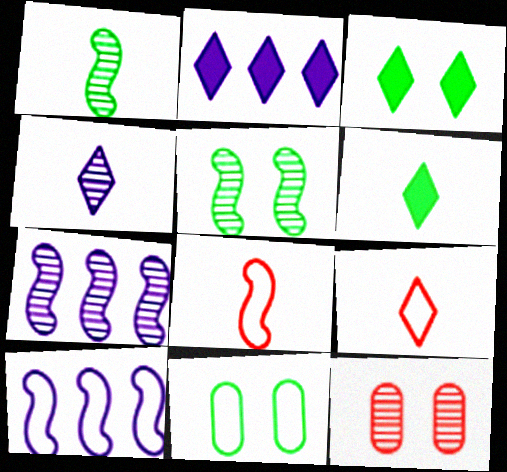[[3, 5, 11], 
[4, 6, 9], 
[6, 10, 12], 
[9, 10, 11]]